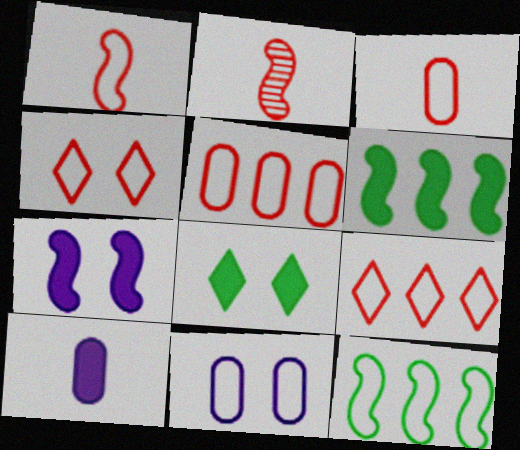[[1, 4, 5], 
[2, 7, 12]]